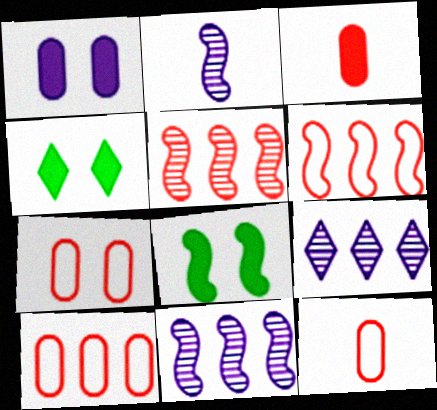[[2, 4, 10], 
[2, 6, 8], 
[4, 11, 12], 
[7, 10, 12], 
[8, 9, 12]]